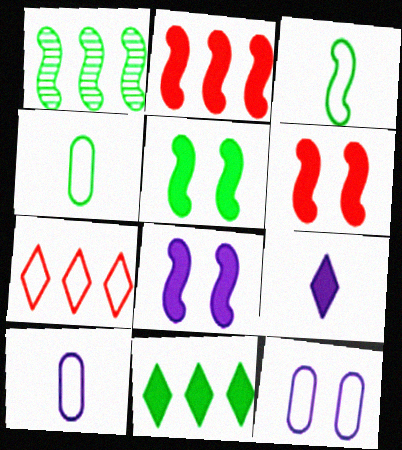[[1, 3, 5], 
[3, 7, 12], 
[5, 6, 8]]